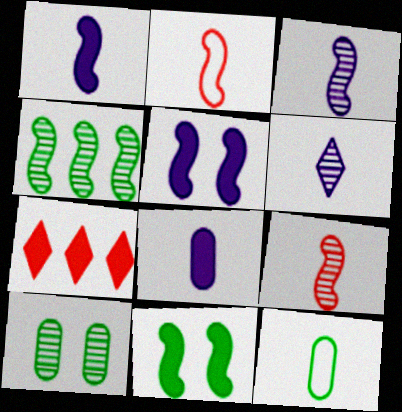[[2, 4, 5], 
[7, 8, 11]]